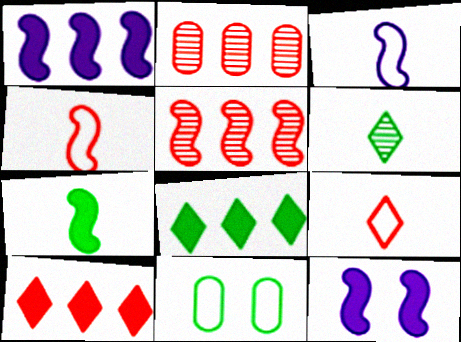[]